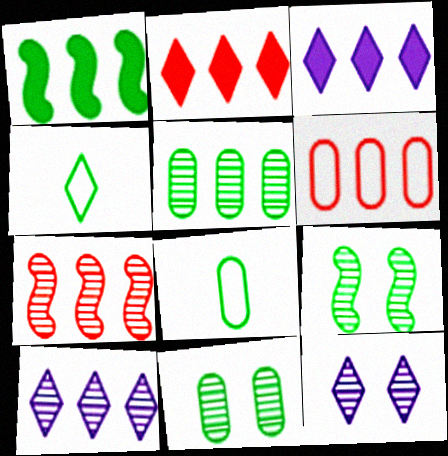[[1, 4, 11], 
[1, 6, 10], 
[2, 4, 12], 
[2, 6, 7], 
[5, 7, 10]]